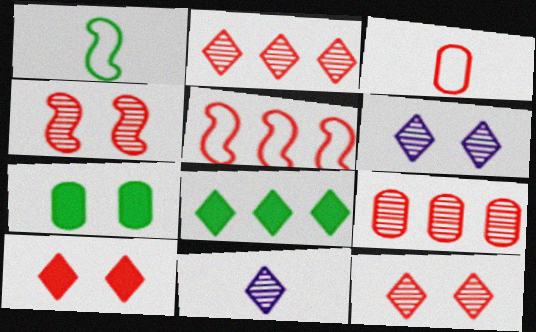[[5, 7, 11]]